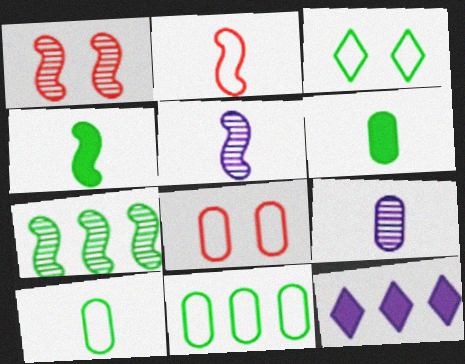[[1, 5, 7], 
[1, 10, 12], 
[2, 4, 5], 
[3, 6, 7]]